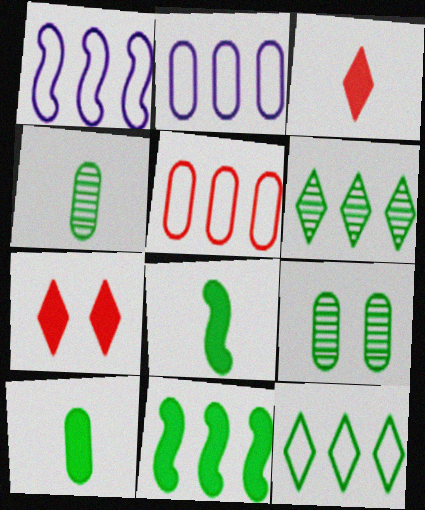[[1, 3, 9], 
[1, 4, 7], 
[1, 5, 12], 
[8, 9, 12]]